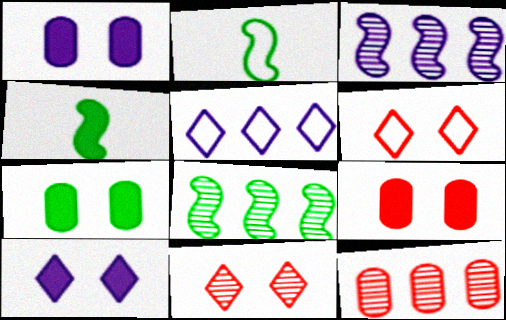[[1, 7, 9], 
[2, 10, 12]]